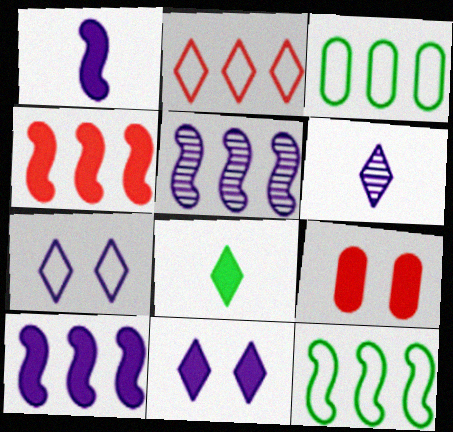[[4, 5, 12], 
[6, 9, 12], 
[8, 9, 10]]